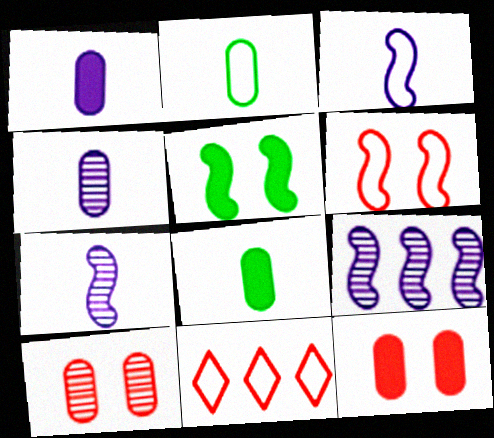[[4, 5, 11]]